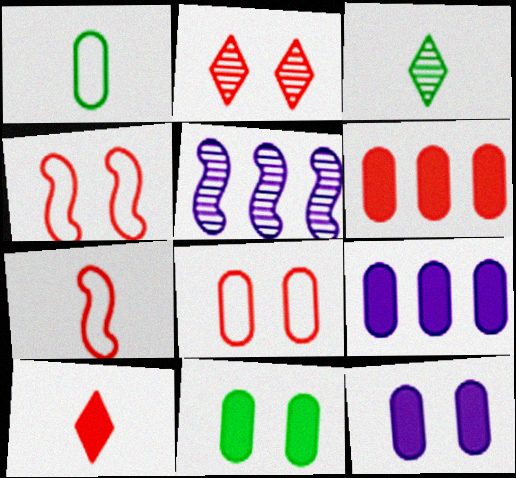[[2, 6, 7], 
[3, 4, 9]]